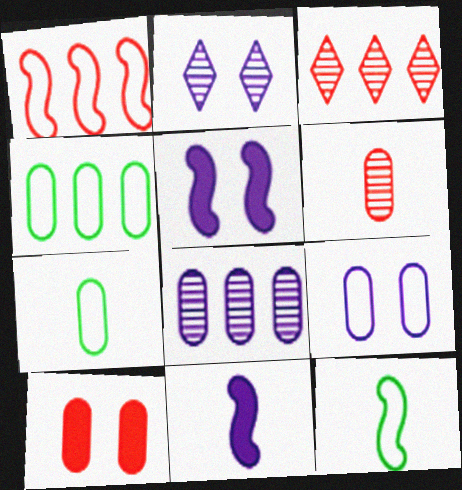[[2, 5, 9], 
[3, 5, 7], 
[7, 8, 10]]